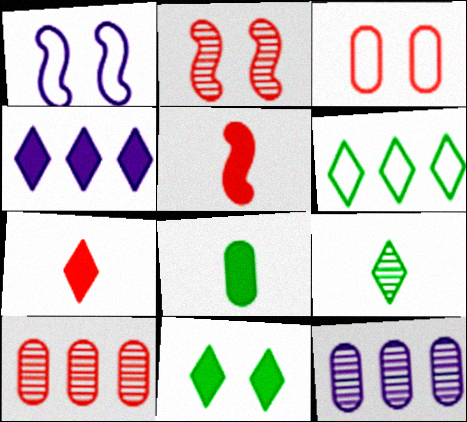[[2, 9, 12], 
[3, 8, 12], 
[4, 7, 11], 
[6, 9, 11]]